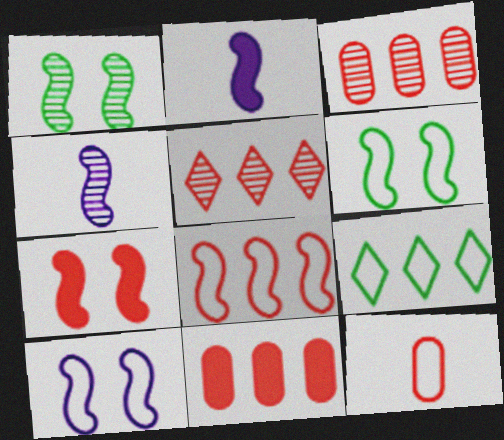[[1, 2, 8], 
[1, 7, 10], 
[5, 7, 12], 
[5, 8, 11], 
[9, 10, 12]]